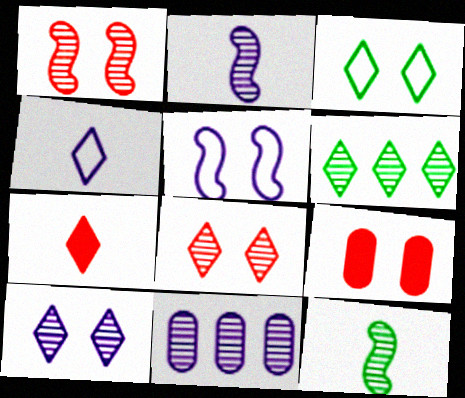[[2, 10, 11], 
[8, 11, 12]]